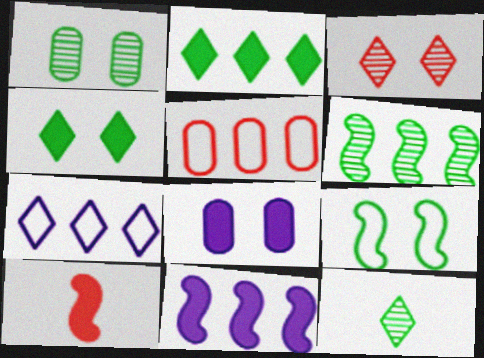[[1, 4, 9], 
[1, 6, 12], 
[1, 7, 10], 
[2, 8, 10], 
[3, 5, 10], 
[3, 8, 9]]